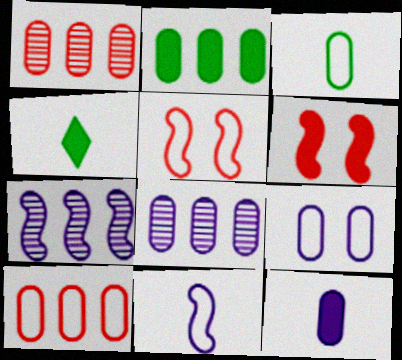[[2, 8, 10], 
[3, 9, 10], 
[4, 5, 8], 
[8, 9, 12]]